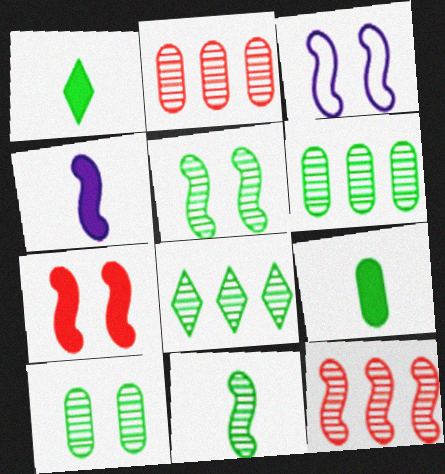[[1, 2, 3], 
[3, 5, 7], 
[8, 10, 11]]